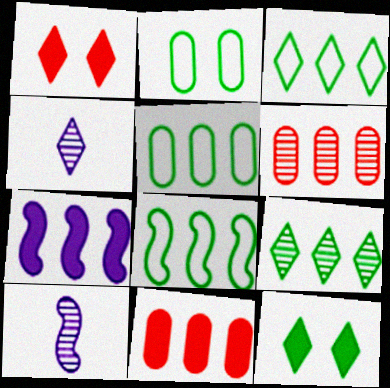[[1, 3, 4], 
[1, 5, 10], 
[3, 5, 8], 
[3, 6, 7]]